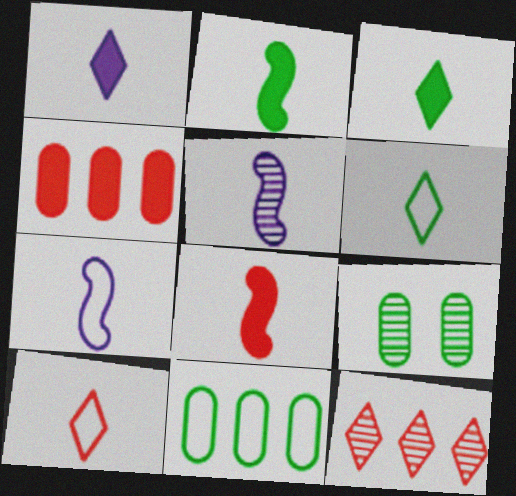[[5, 9, 12]]